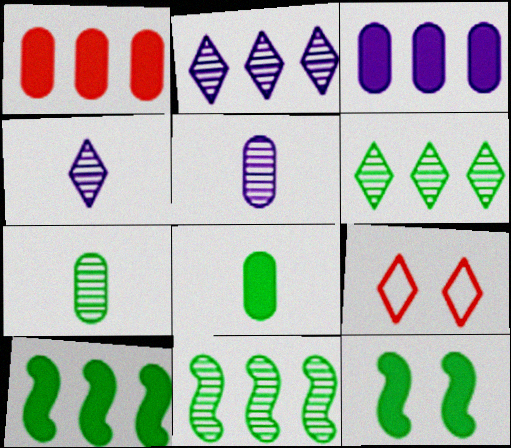[[5, 9, 10]]